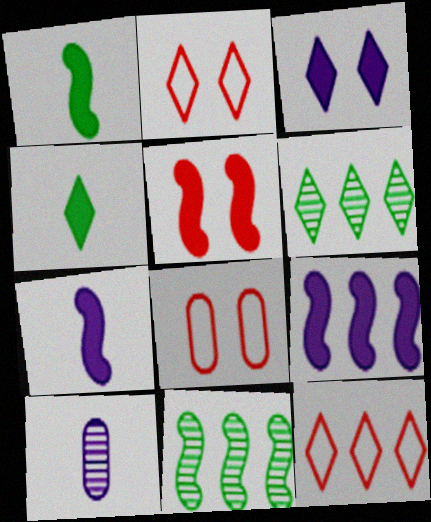[[1, 5, 9], 
[6, 7, 8]]